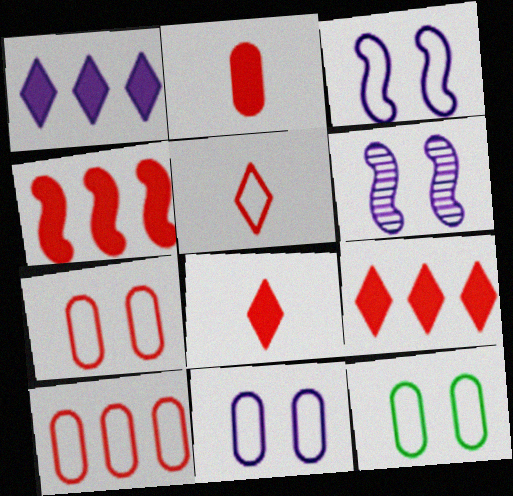[[7, 11, 12]]